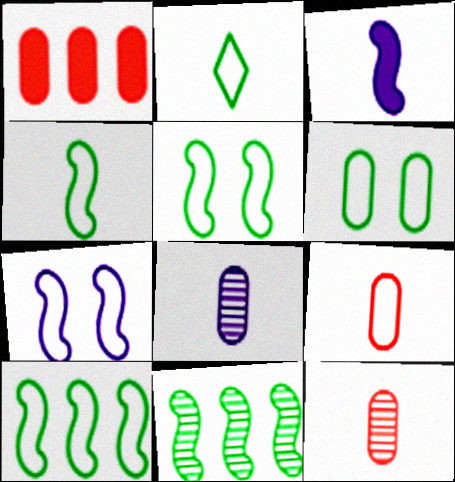[[1, 6, 8], 
[2, 3, 12], 
[2, 6, 10], 
[4, 5, 10]]